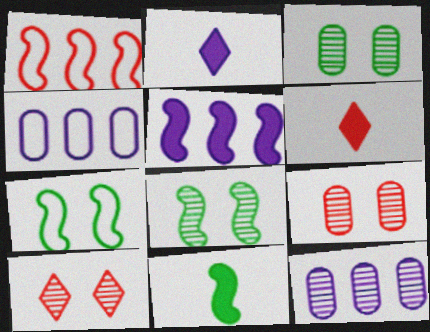[[1, 2, 3], 
[1, 6, 9], 
[4, 6, 8], 
[4, 10, 11], 
[6, 7, 12]]